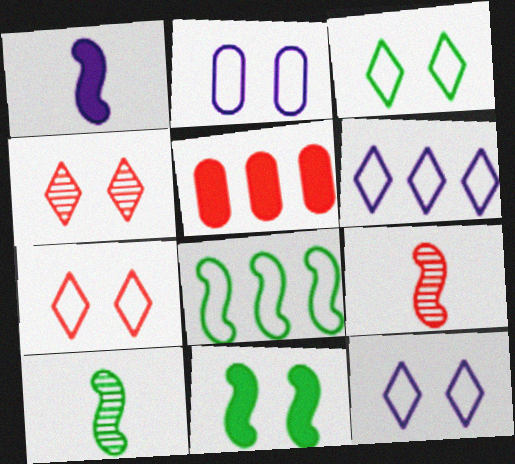[[2, 4, 11], 
[3, 7, 12], 
[5, 7, 9], 
[5, 10, 12], 
[8, 10, 11]]